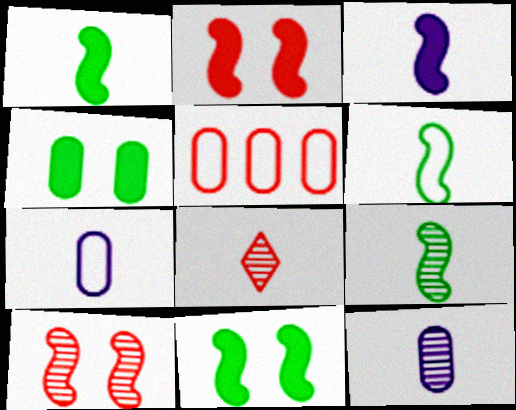[[1, 6, 9], 
[1, 7, 8], 
[2, 5, 8], 
[4, 5, 12], 
[8, 9, 12]]